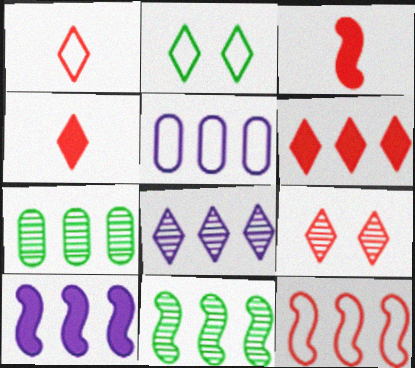[[1, 6, 9], 
[2, 4, 8], 
[5, 6, 11], 
[5, 8, 10], 
[10, 11, 12]]